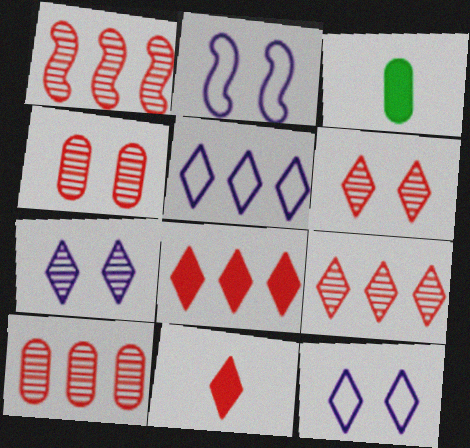[[1, 3, 12], 
[1, 9, 10], 
[2, 3, 9]]